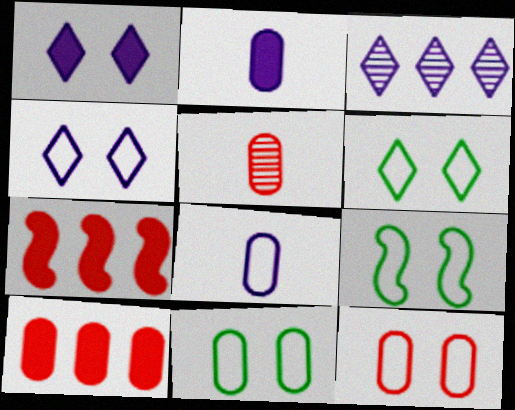[[4, 9, 12], 
[5, 10, 12], 
[6, 9, 11]]